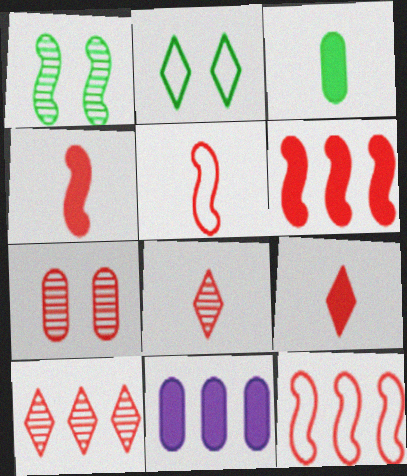[[7, 9, 12]]